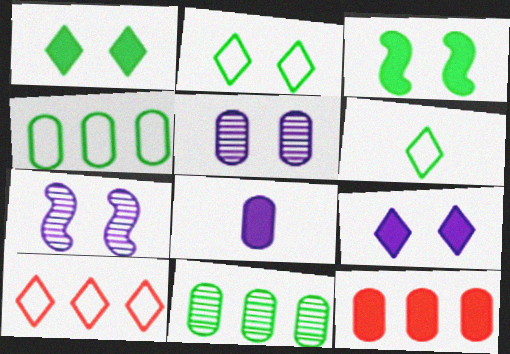[[3, 6, 11], 
[6, 7, 12]]